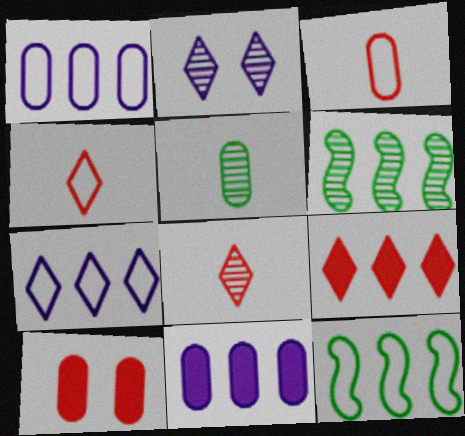[[1, 5, 10], 
[1, 6, 9]]